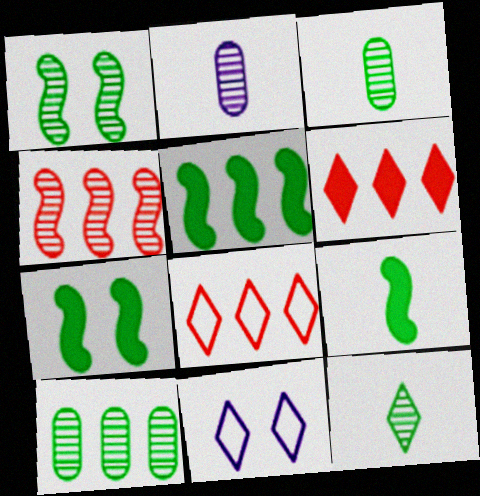[[1, 10, 12], 
[2, 7, 8], 
[5, 7, 9], 
[6, 11, 12]]